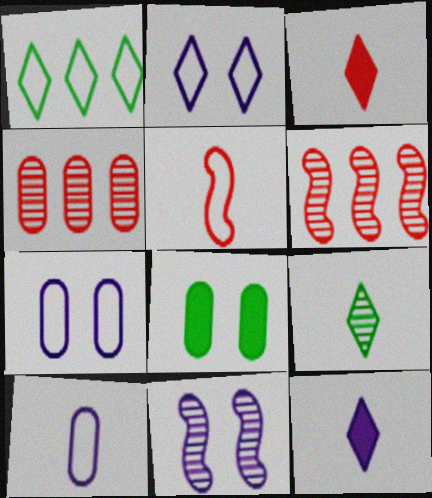[[1, 5, 7], 
[4, 8, 10], 
[4, 9, 11]]